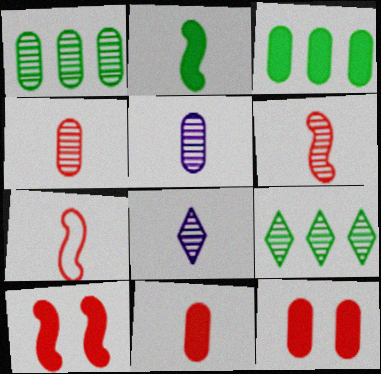[]